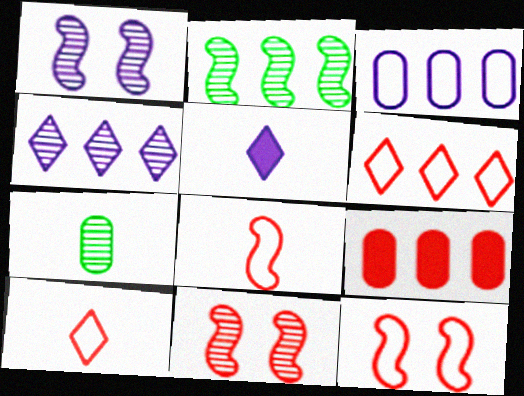[[1, 3, 5], 
[4, 7, 11], 
[5, 7, 8], 
[9, 10, 11]]